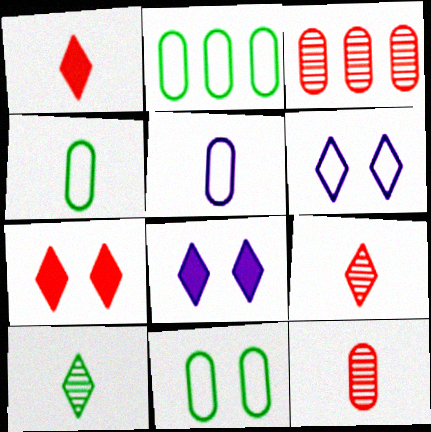[[2, 4, 11]]